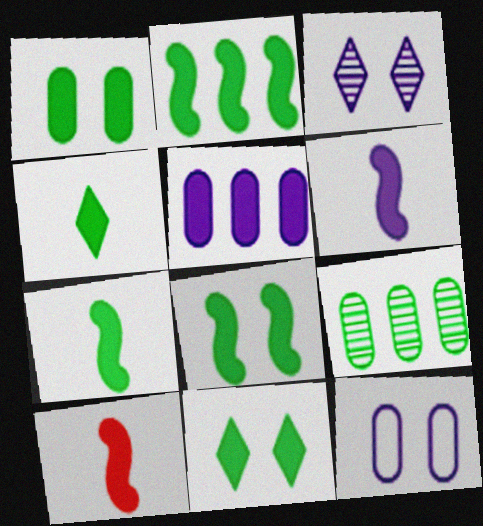[[1, 2, 4], 
[1, 8, 11], 
[2, 7, 8], 
[5, 10, 11], 
[6, 7, 10]]